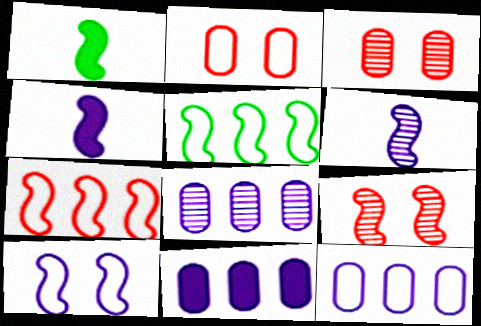[[4, 5, 9], 
[8, 11, 12]]